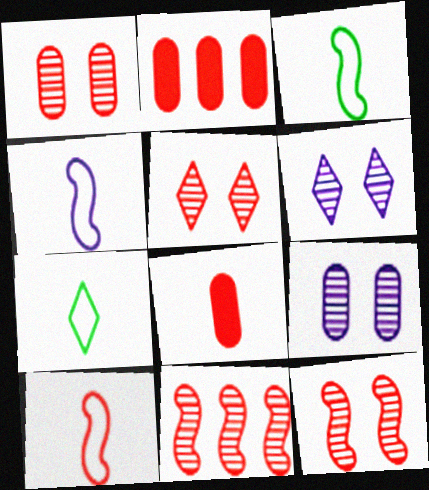[[1, 5, 12], 
[2, 3, 6], 
[2, 5, 10], 
[3, 4, 10]]